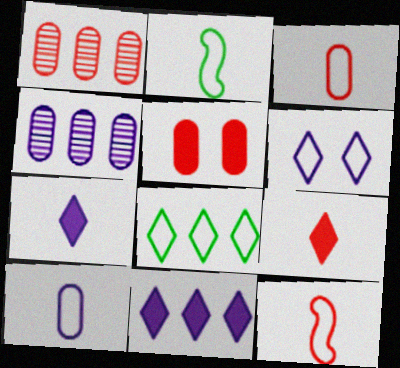[[1, 3, 5]]